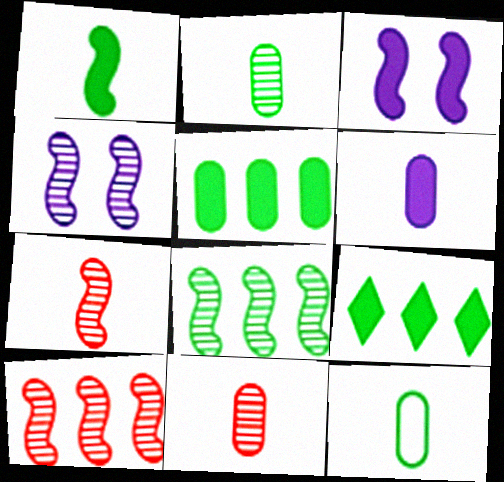[[4, 7, 8], 
[6, 11, 12]]